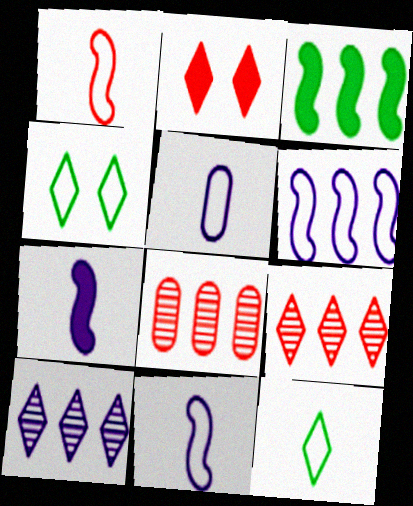[[1, 2, 8], 
[1, 5, 12], 
[2, 10, 12], 
[4, 7, 8]]